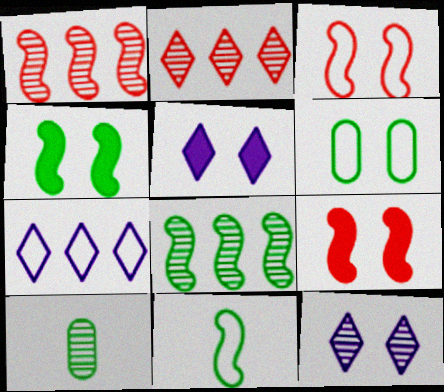[[1, 10, 12], 
[4, 8, 11], 
[6, 9, 12], 
[7, 9, 10]]